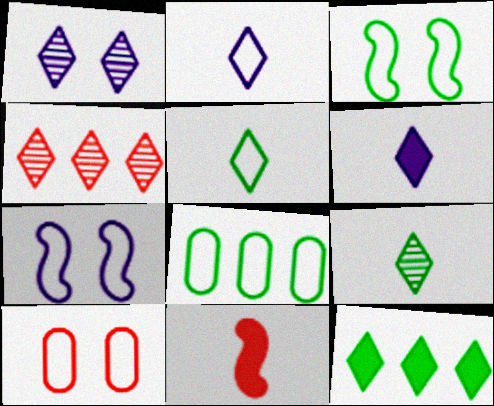[[1, 4, 9], 
[1, 8, 11], 
[3, 5, 8], 
[4, 10, 11]]